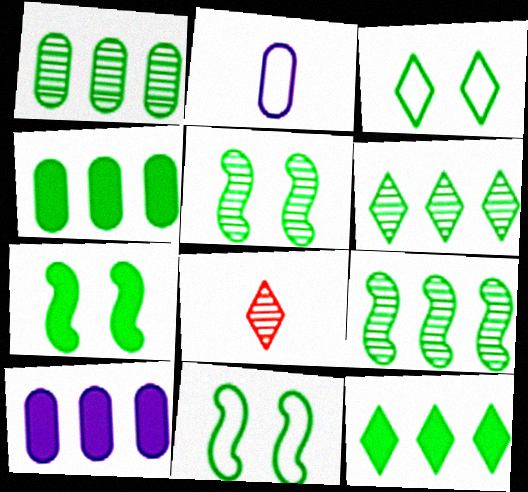[[1, 6, 9], 
[5, 7, 11], 
[8, 10, 11]]